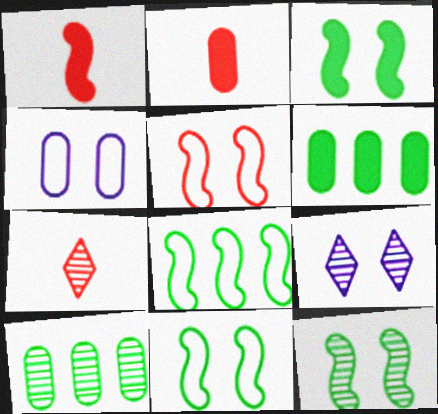[[2, 4, 10], 
[2, 8, 9], 
[3, 11, 12]]